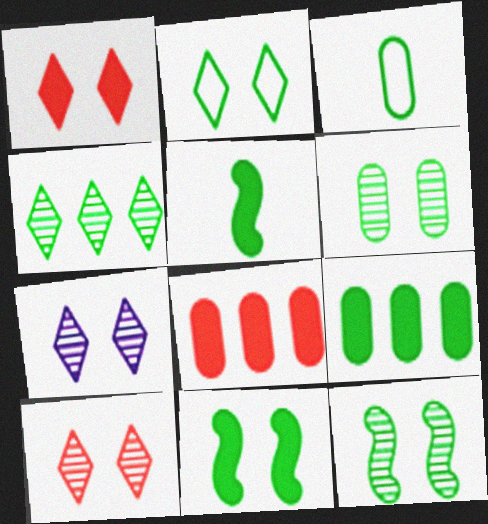[[1, 2, 7], 
[2, 6, 11], 
[3, 4, 11], 
[3, 6, 9]]